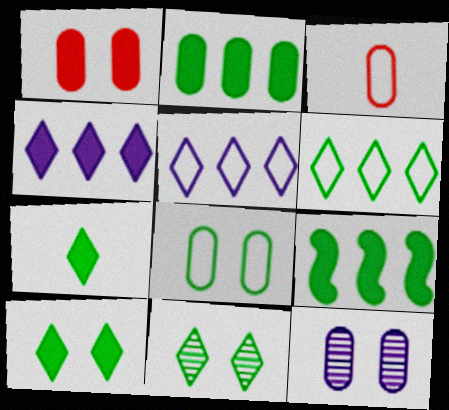[[1, 8, 12], 
[2, 3, 12], 
[6, 7, 11]]